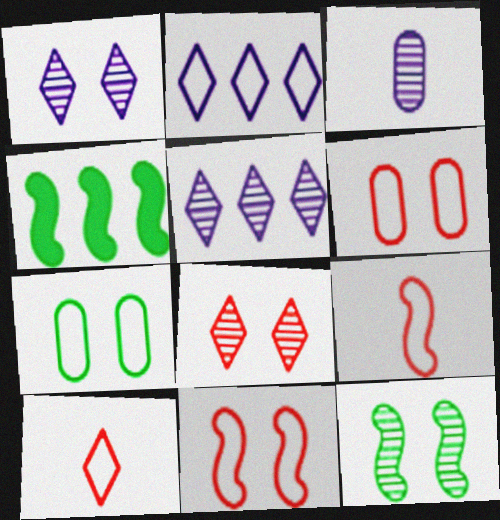[[2, 7, 9]]